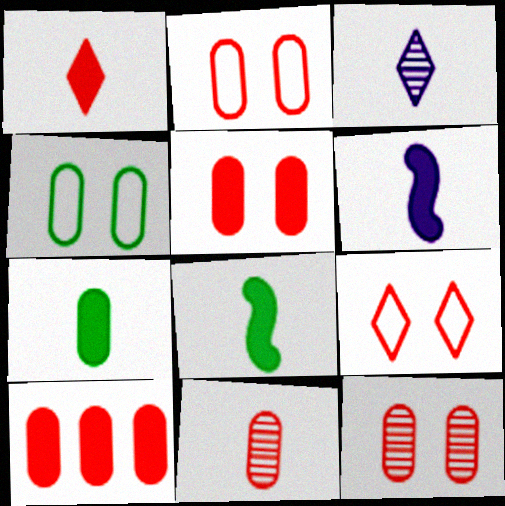[[1, 6, 7], 
[2, 5, 12], 
[2, 10, 11]]